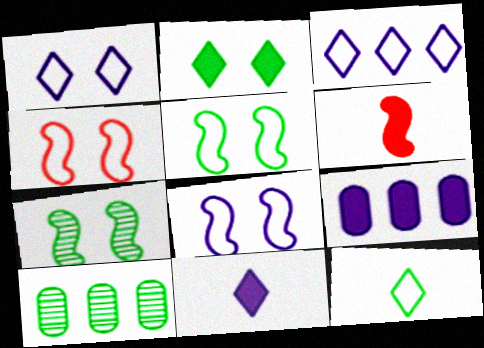[[1, 6, 10], 
[2, 6, 9], 
[4, 5, 8], 
[4, 10, 11]]